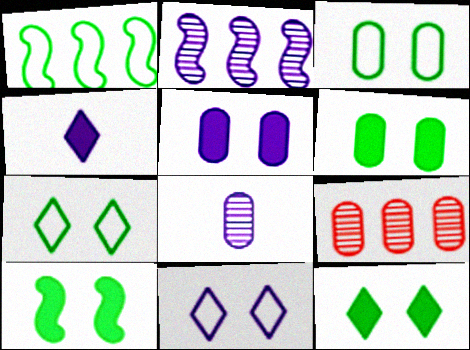[[6, 10, 12]]